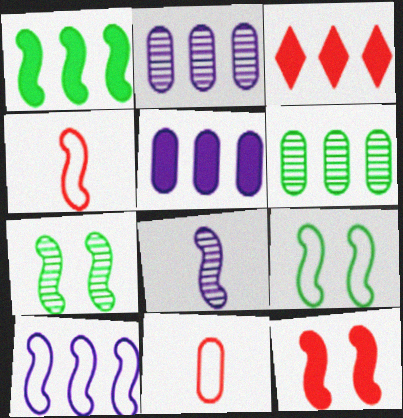[[1, 3, 5], 
[3, 6, 10], 
[4, 9, 10]]